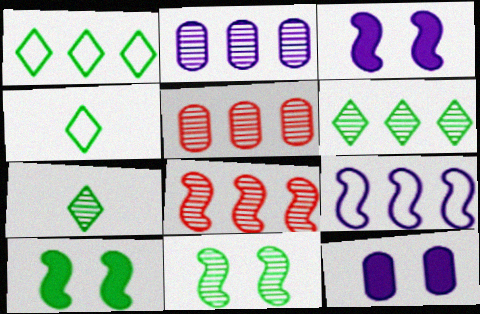[[2, 6, 8], 
[3, 4, 5], 
[4, 8, 12]]